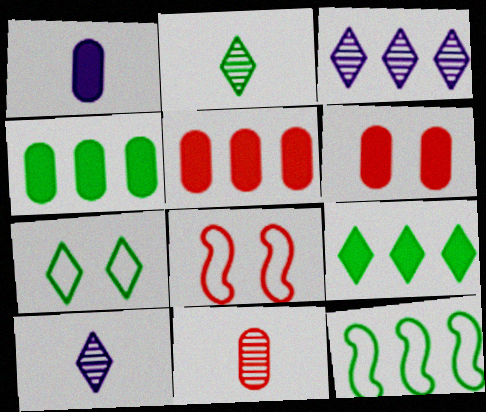[[1, 4, 6], 
[2, 7, 9], 
[3, 5, 12], 
[4, 8, 10], 
[6, 10, 12]]